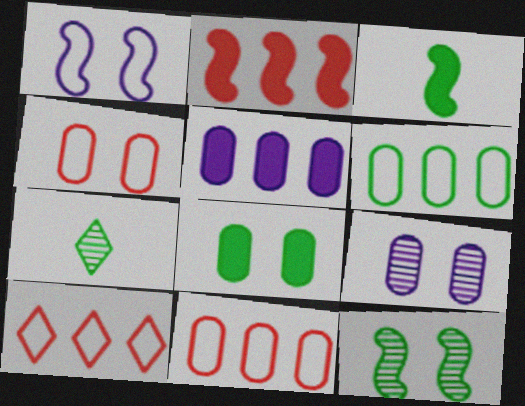[[3, 9, 10], 
[4, 8, 9]]